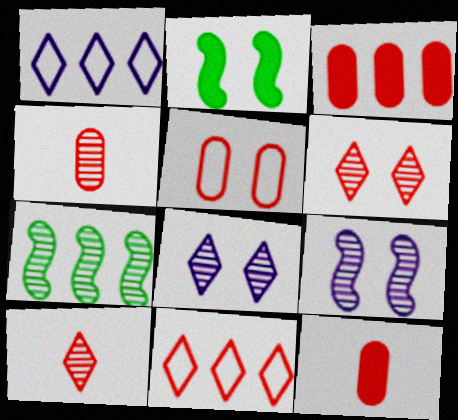[[1, 2, 4], 
[1, 3, 7], 
[2, 5, 8], 
[3, 4, 5], 
[4, 7, 8]]